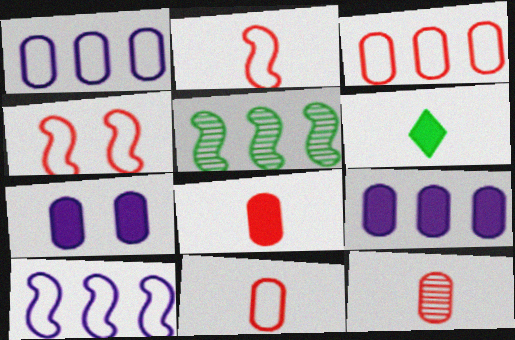[[8, 11, 12]]